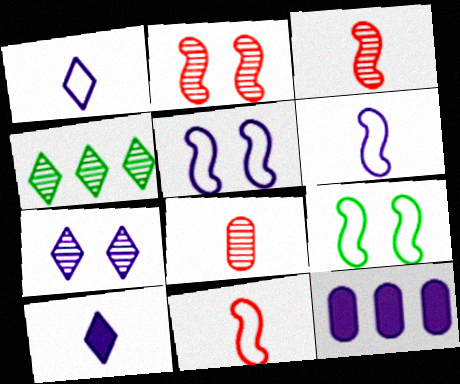[[6, 7, 12]]